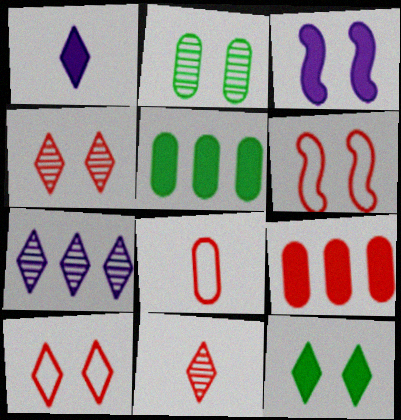[[2, 3, 10], 
[6, 9, 11]]